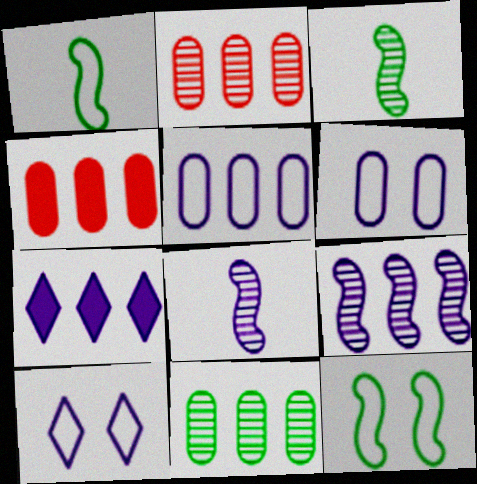[[3, 4, 10], 
[4, 5, 11], 
[5, 7, 9], 
[6, 7, 8]]